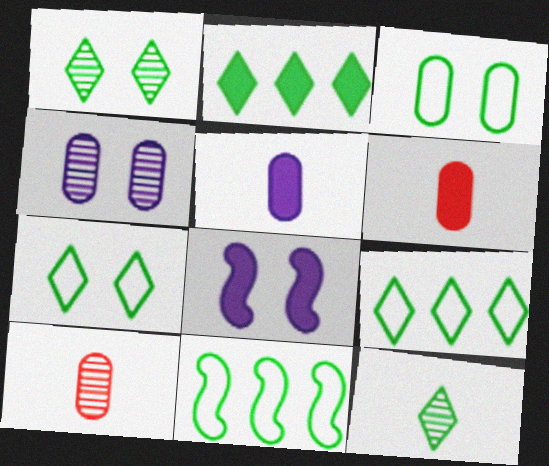[[2, 6, 8], 
[2, 7, 12], 
[8, 9, 10]]